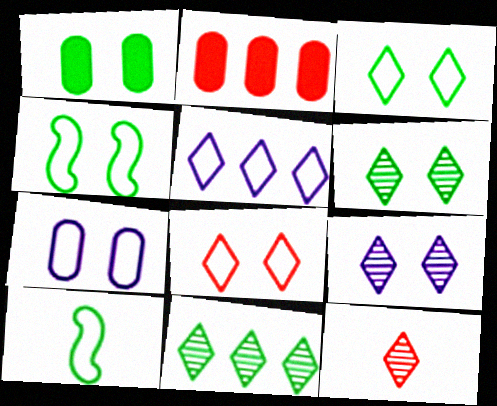[[1, 4, 6], 
[1, 10, 11], 
[2, 9, 10], 
[4, 7, 8], 
[9, 11, 12]]